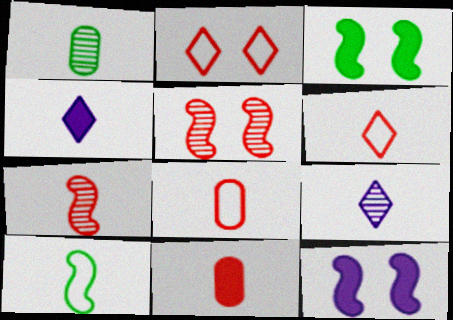[[1, 7, 9], 
[6, 7, 11], 
[9, 10, 11]]